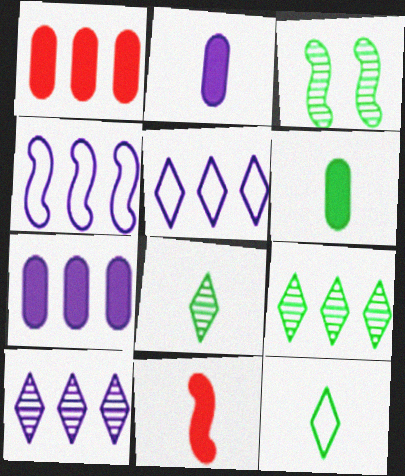[[1, 4, 9], 
[3, 4, 11], 
[4, 7, 10]]